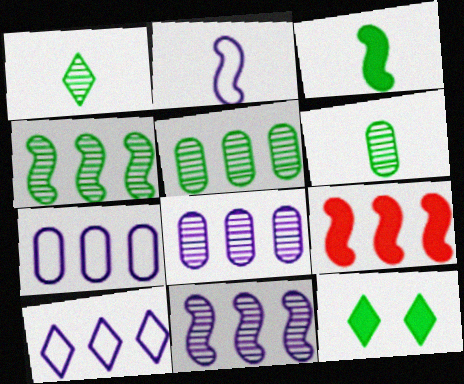[[5, 9, 10]]